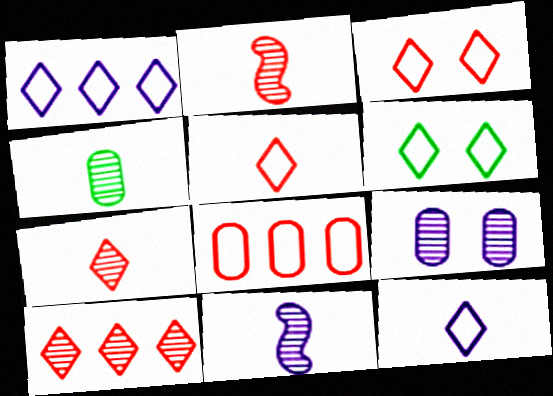[[1, 5, 6], 
[4, 7, 11]]